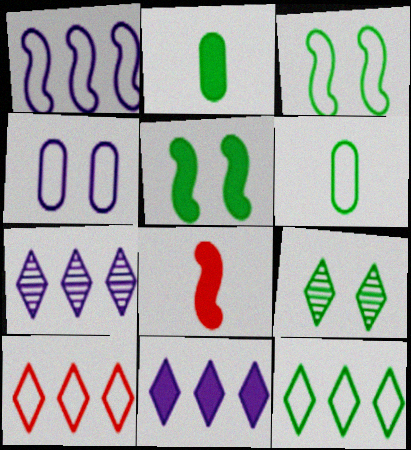[[3, 6, 12]]